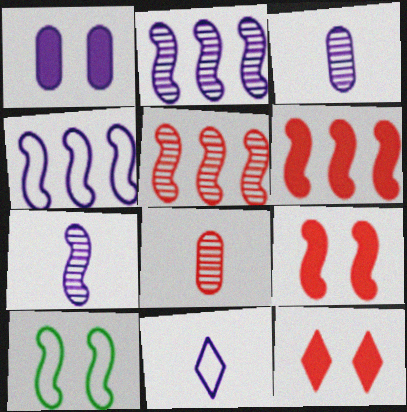[[1, 2, 11], 
[6, 7, 10]]